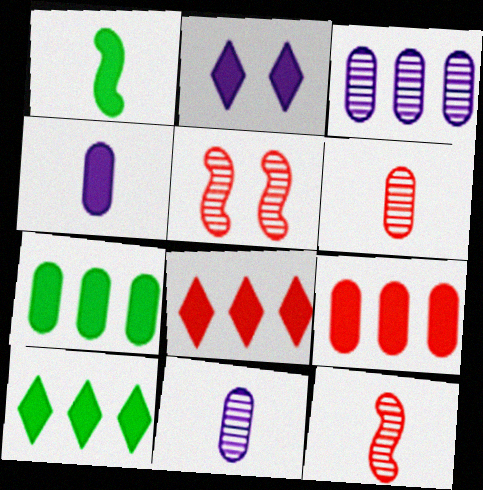[[1, 2, 9]]